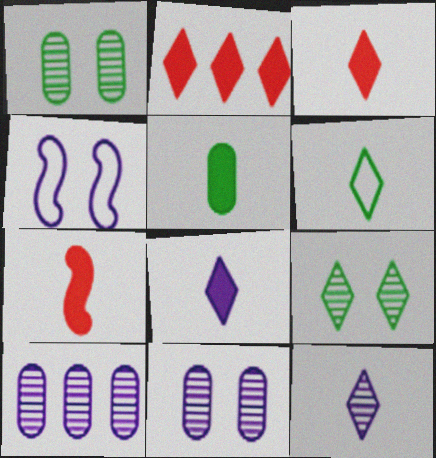[[3, 6, 12], 
[4, 8, 10], 
[5, 7, 8]]